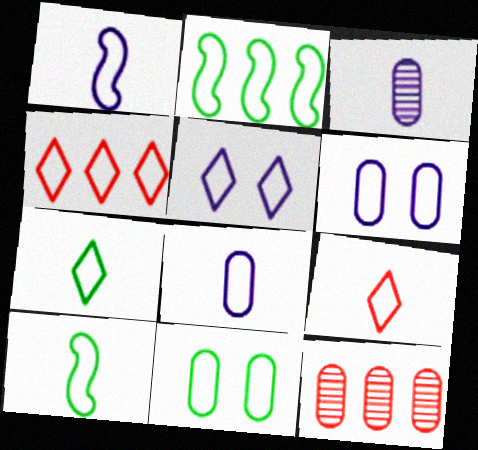[[1, 4, 11], 
[2, 6, 9], 
[2, 7, 11], 
[4, 5, 7], 
[4, 6, 10], 
[8, 9, 10]]